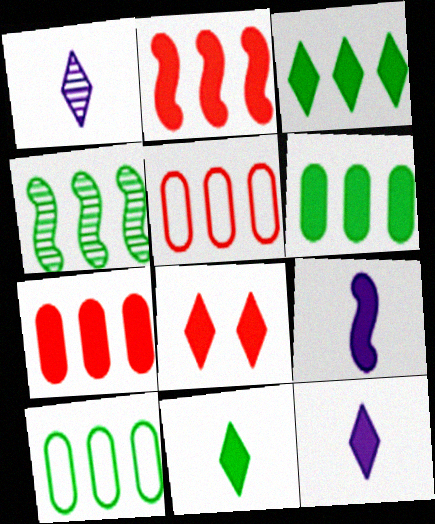[[3, 4, 10], 
[3, 8, 12], 
[6, 8, 9]]